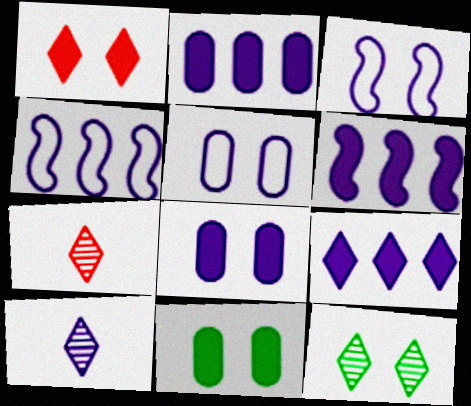[[2, 3, 10], 
[2, 6, 9], 
[4, 7, 11], 
[4, 8, 10], 
[5, 6, 10]]